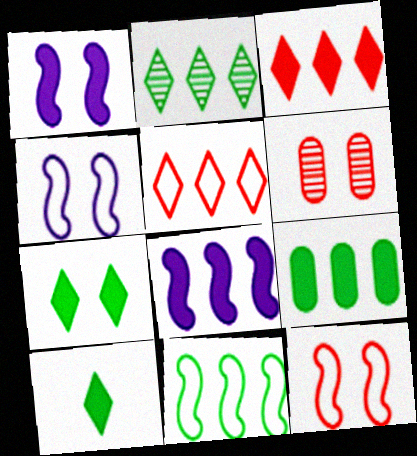[[2, 9, 11], 
[3, 8, 9], 
[4, 6, 7]]